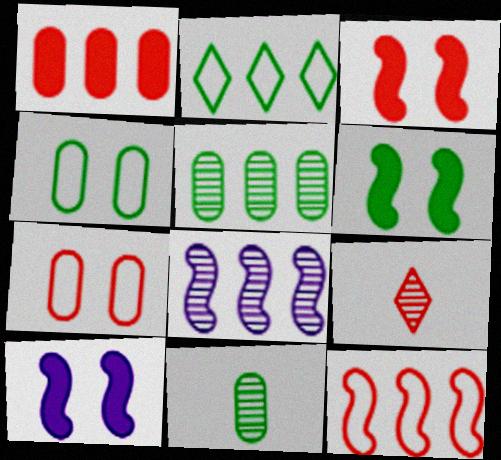[[1, 2, 8], 
[2, 6, 11], 
[3, 6, 10]]